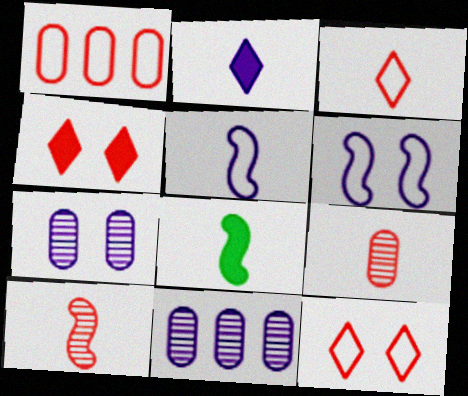[[1, 4, 10], 
[2, 6, 11], 
[5, 8, 10], 
[8, 11, 12]]